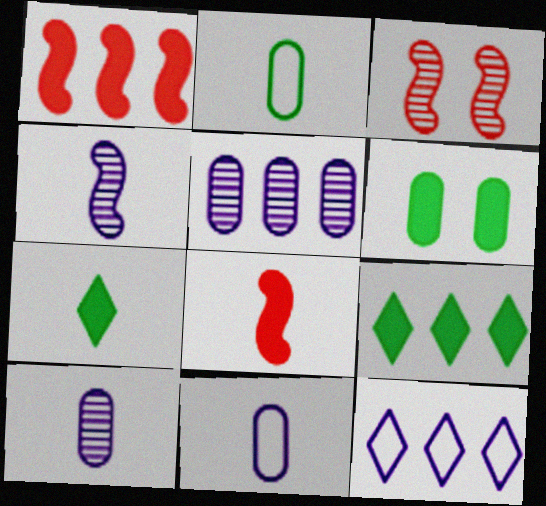[[3, 9, 11]]